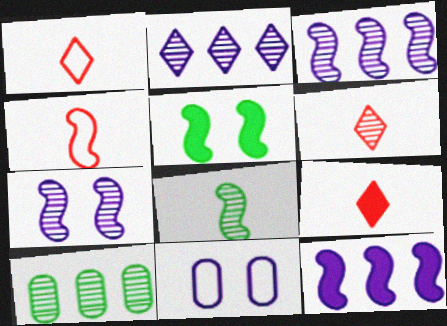[[1, 6, 9], 
[3, 4, 5], 
[6, 7, 10]]